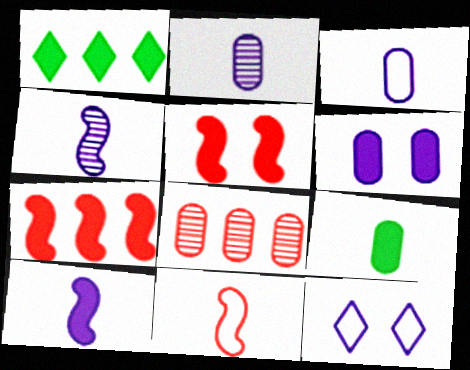[]